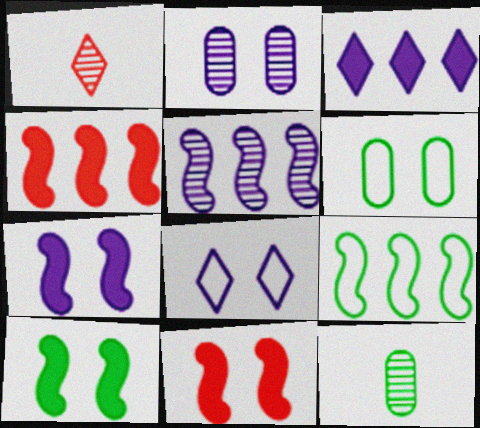[[2, 7, 8], 
[4, 5, 9], 
[4, 8, 12], 
[7, 10, 11]]